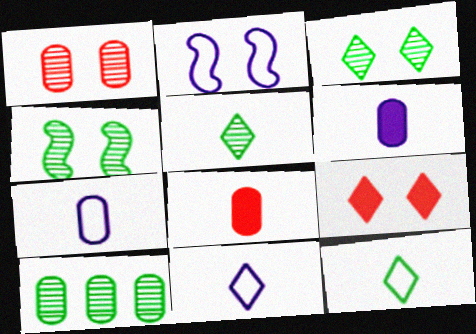[[4, 5, 10]]